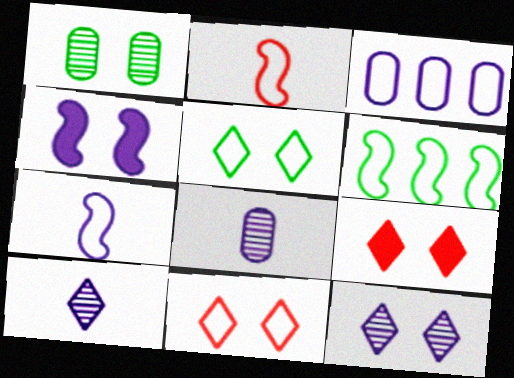[[1, 4, 11], 
[2, 3, 5], 
[3, 4, 10], 
[5, 9, 12], 
[6, 8, 9]]